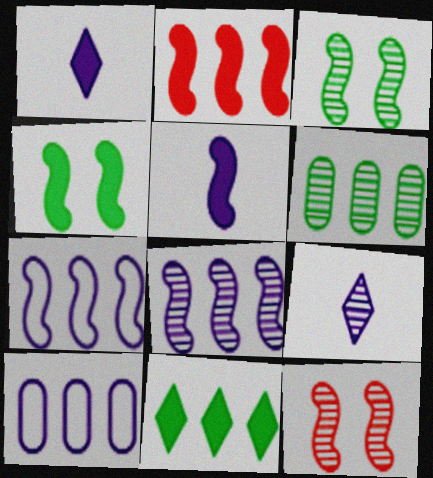[[2, 4, 5], 
[6, 9, 12]]